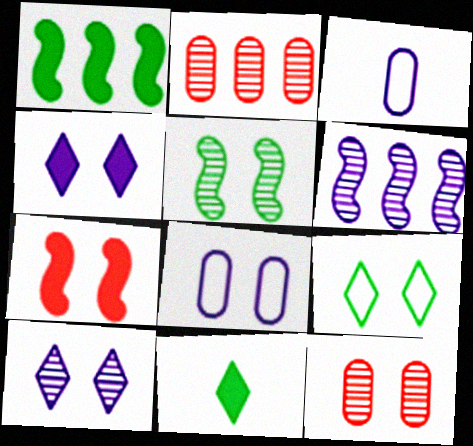[[3, 4, 6], 
[5, 10, 12]]